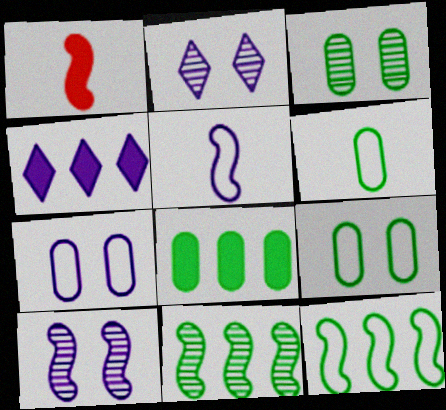[[1, 10, 12], 
[3, 6, 8]]